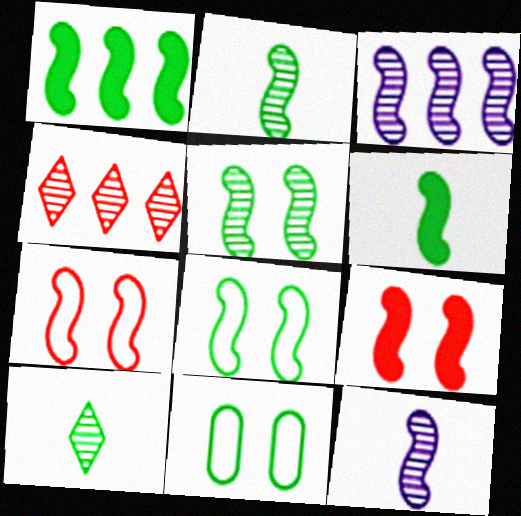[[1, 2, 8], 
[1, 7, 12], 
[1, 10, 11], 
[3, 6, 7]]